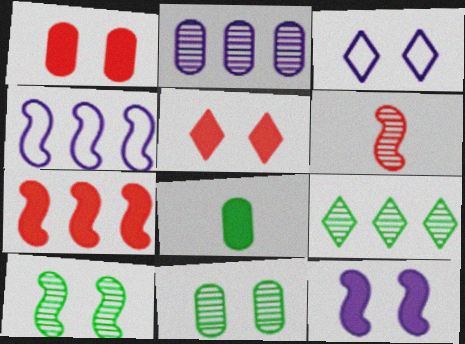[[1, 3, 10]]